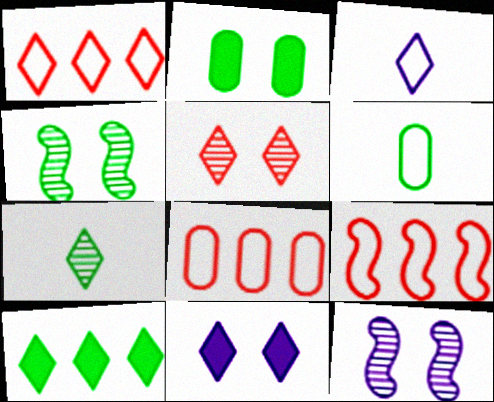[[1, 7, 11], 
[1, 8, 9], 
[3, 5, 10], 
[4, 6, 10]]